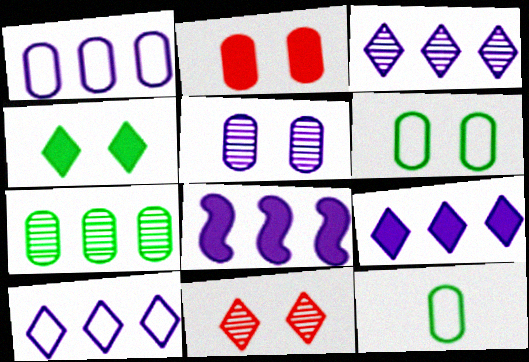[[1, 3, 8], 
[2, 5, 6], 
[3, 9, 10], 
[8, 11, 12]]